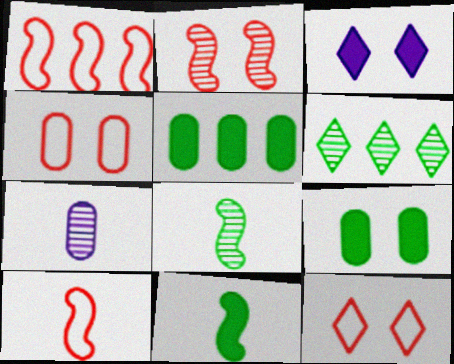[[2, 6, 7], 
[4, 5, 7]]